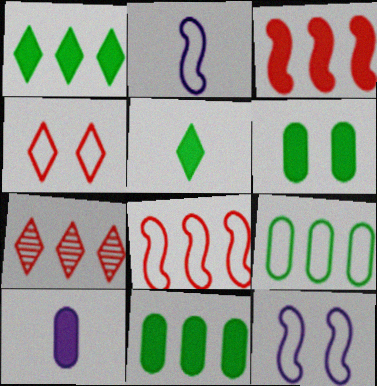[[2, 4, 9], 
[2, 6, 7]]